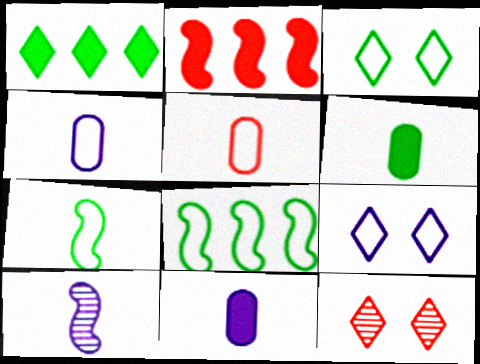[[2, 5, 12], 
[5, 8, 9], 
[8, 11, 12]]